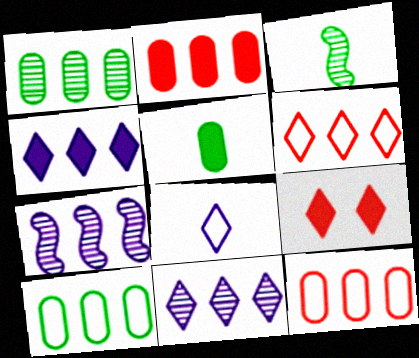[]